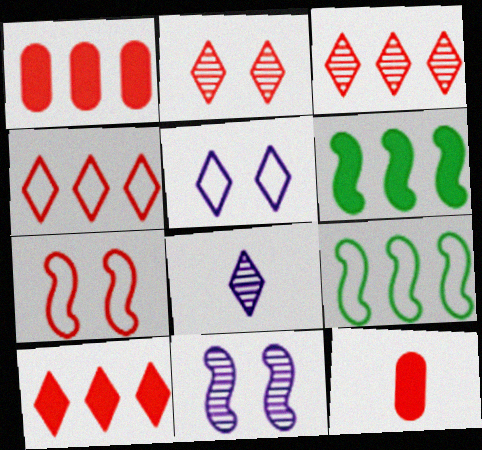[[3, 4, 10], 
[3, 7, 12]]